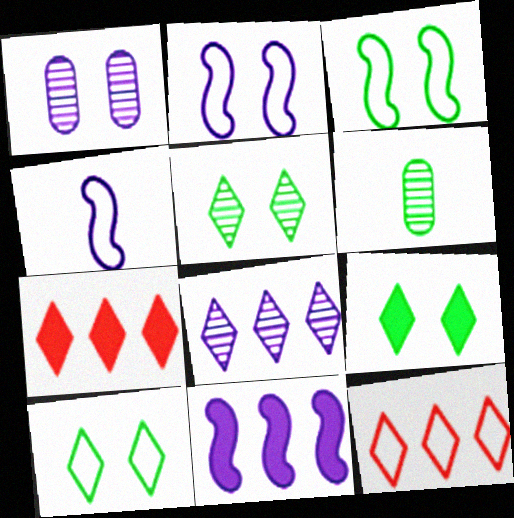[[2, 6, 7], 
[5, 9, 10]]